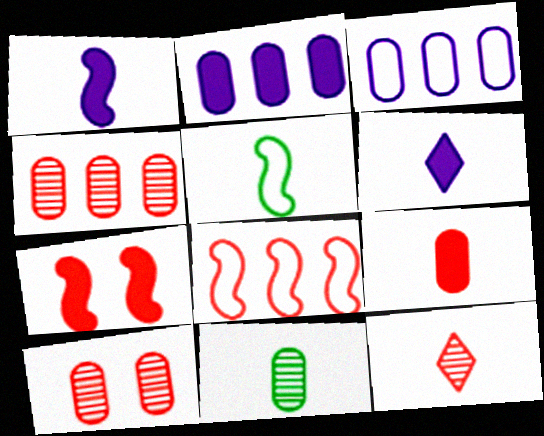[]